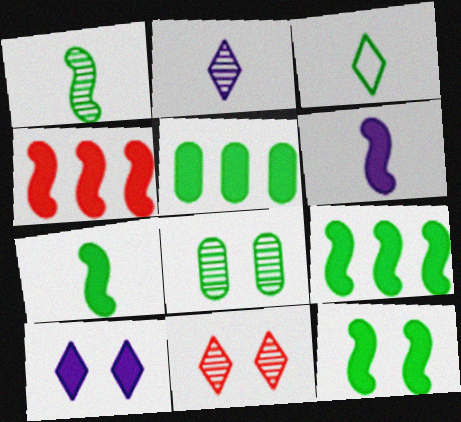[[3, 8, 9], 
[4, 6, 12], 
[7, 9, 12]]